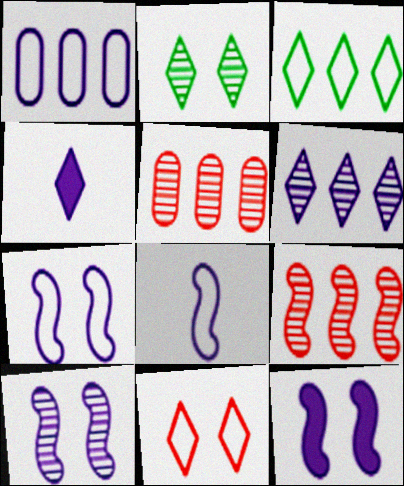[[1, 4, 10], 
[7, 10, 12]]